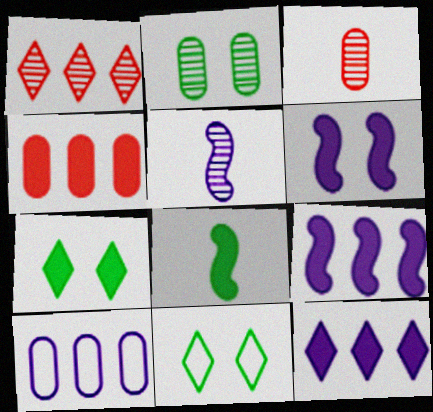[[1, 2, 5], 
[3, 9, 11], 
[4, 5, 11]]